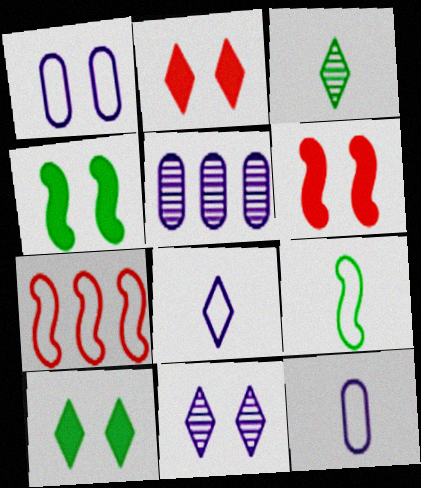[[2, 5, 9]]